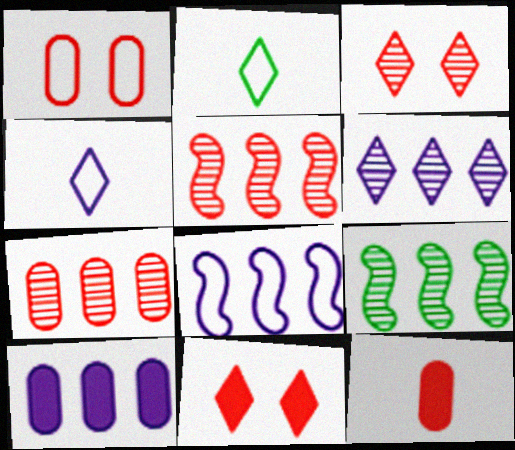[[1, 2, 8], 
[1, 7, 12], 
[2, 6, 11], 
[6, 7, 9], 
[6, 8, 10]]